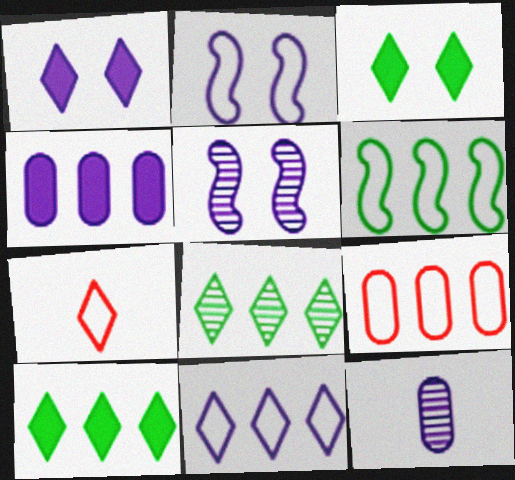[[1, 7, 8], 
[6, 9, 11]]